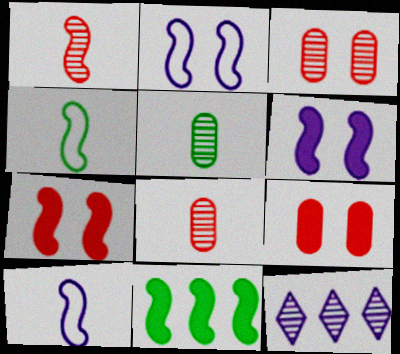[[1, 2, 11], 
[4, 9, 12]]